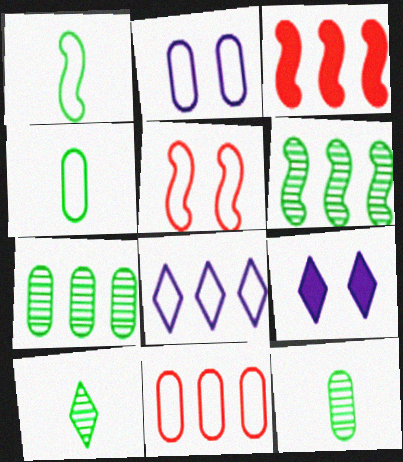[[2, 3, 10], 
[2, 4, 11], 
[3, 7, 8], 
[4, 5, 8]]